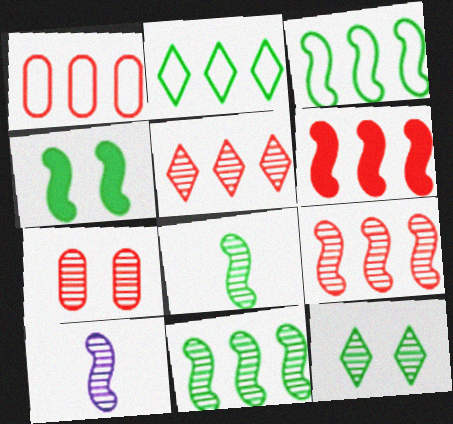[[1, 5, 6], 
[3, 4, 8]]